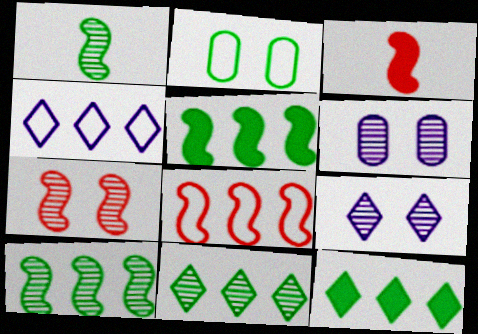[[1, 2, 12], 
[3, 7, 8]]